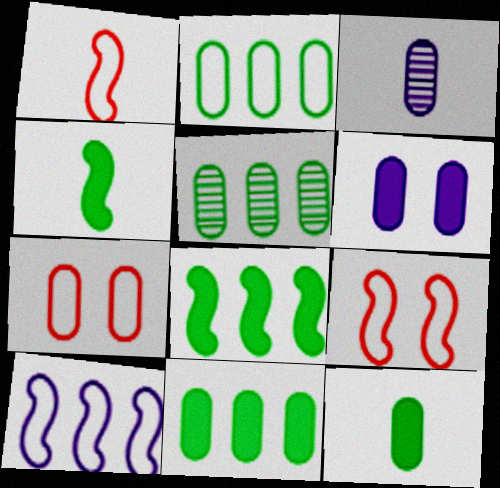[[2, 5, 11], 
[3, 7, 11]]